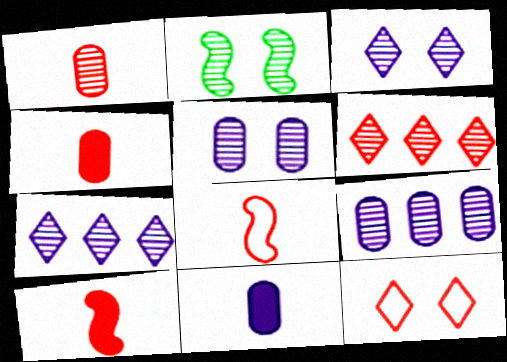[[1, 2, 7]]